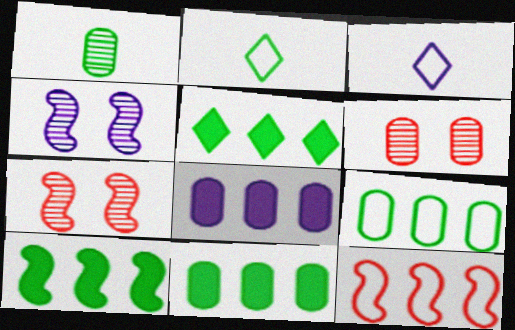[[2, 7, 8], 
[3, 4, 8], 
[3, 6, 10], 
[3, 7, 11], 
[5, 10, 11]]